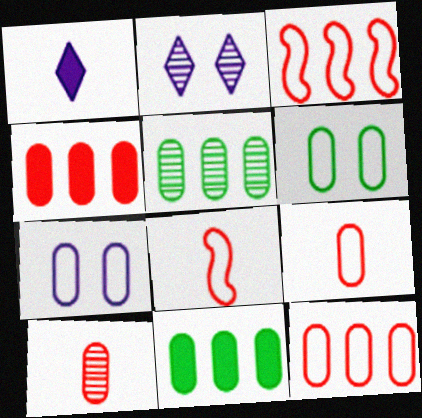[[2, 8, 11], 
[7, 10, 11]]